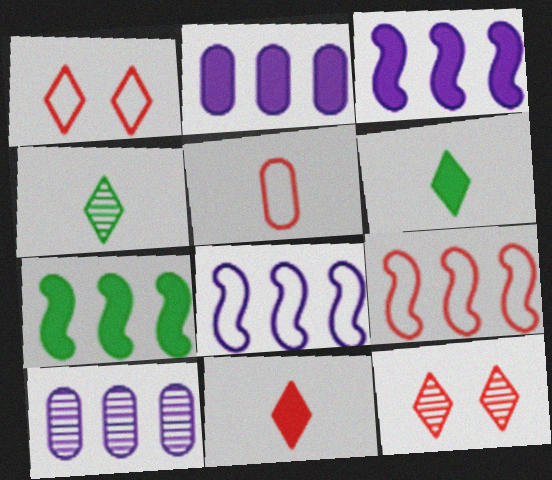[[1, 5, 9]]